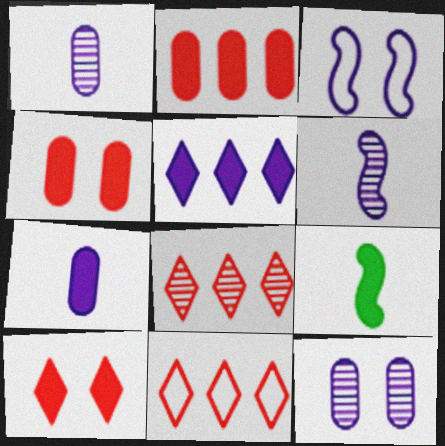[[1, 3, 5], 
[4, 5, 9], 
[9, 11, 12]]